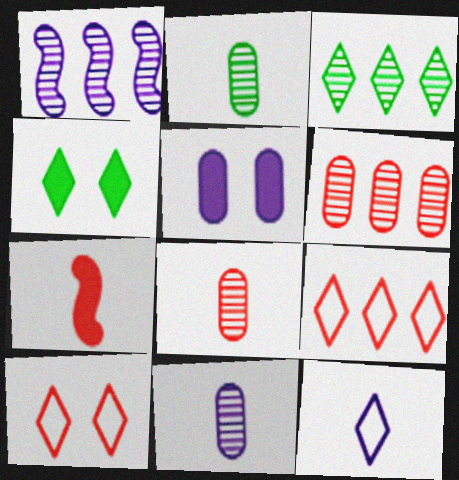[[1, 3, 6], 
[1, 5, 12], 
[2, 7, 12], 
[2, 8, 11], 
[6, 7, 10]]